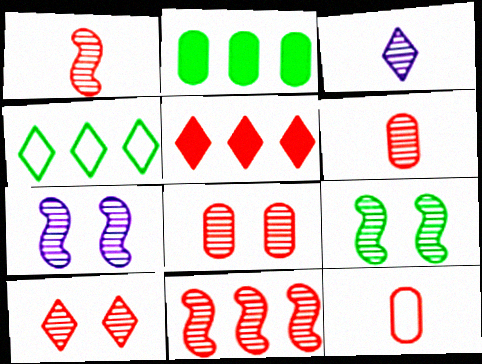[[6, 10, 11]]